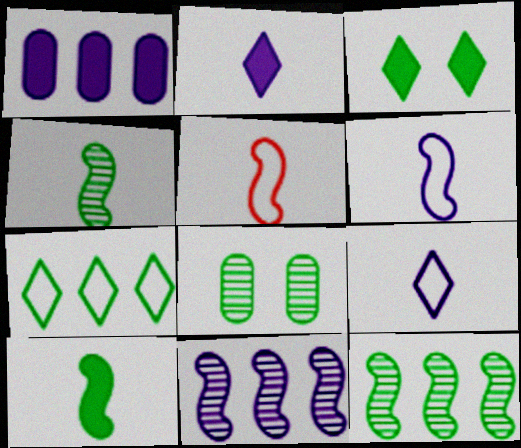[[7, 8, 10]]